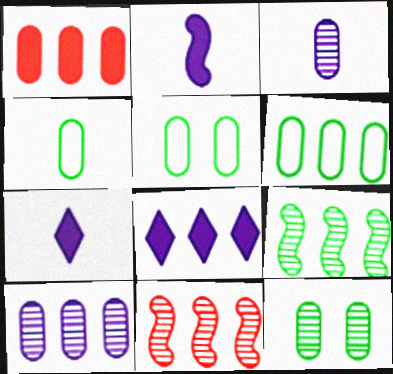[[1, 3, 5], 
[1, 6, 10], 
[4, 5, 6], 
[5, 7, 11], 
[6, 8, 11]]